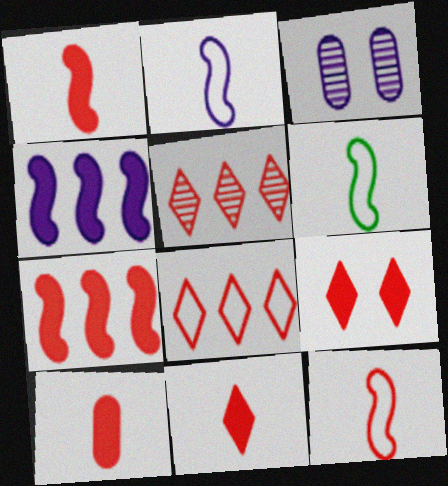[[1, 10, 11], 
[2, 6, 12], 
[7, 9, 10]]